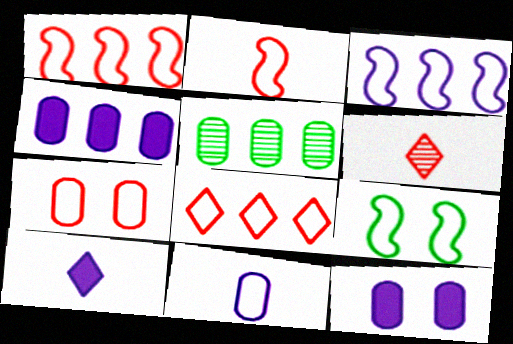[[2, 3, 9], 
[2, 7, 8], 
[4, 6, 9], 
[8, 9, 11]]